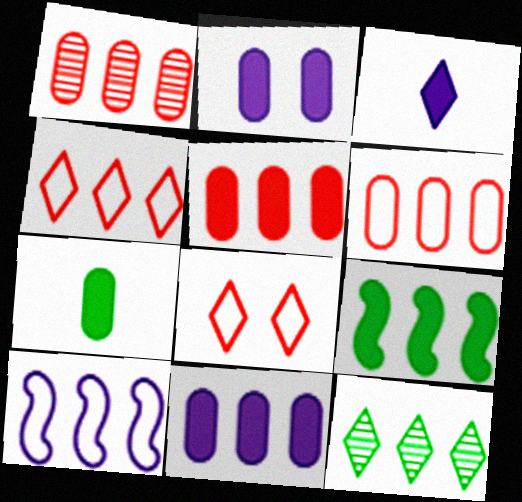[[1, 5, 6], 
[2, 5, 7], 
[3, 8, 12], 
[5, 10, 12]]